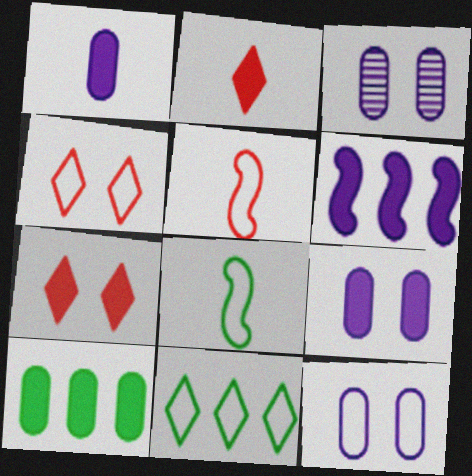[[3, 9, 12], 
[5, 11, 12]]